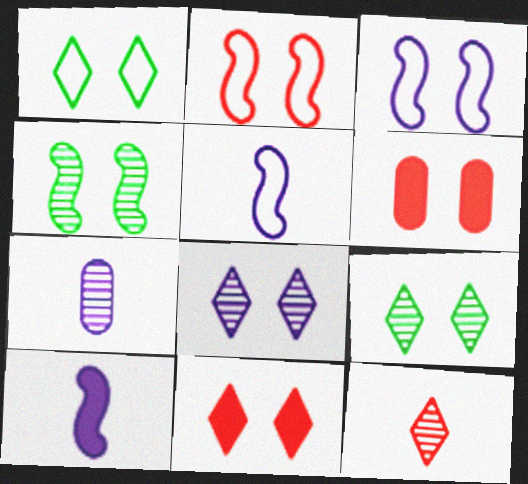[[1, 8, 11], 
[3, 6, 9]]